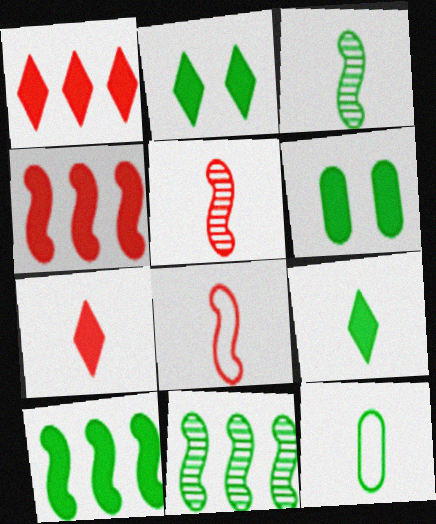[[2, 11, 12], 
[3, 9, 12], 
[6, 9, 10]]